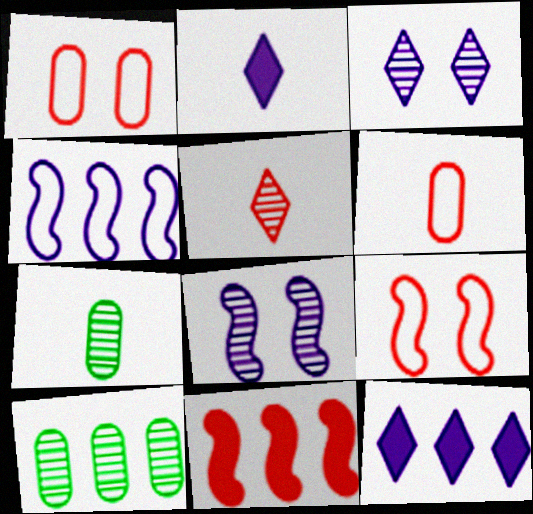[[1, 5, 11], 
[2, 9, 10], 
[5, 8, 10], 
[7, 9, 12]]